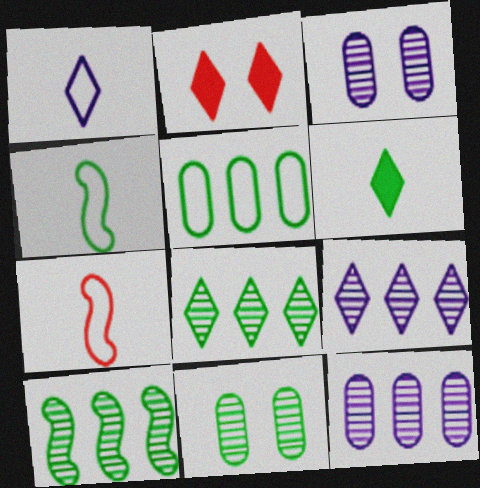[[1, 2, 8], 
[2, 4, 12]]